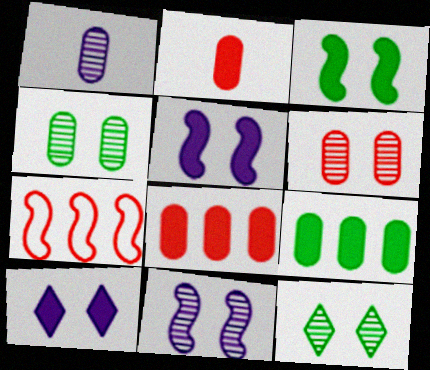[[6, 11, 12]]